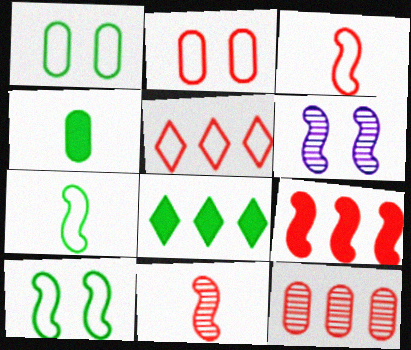[[2, 3, 5], 
[4, 5, 6], 
[5, 9, 12], 
[6, 7, 9]]